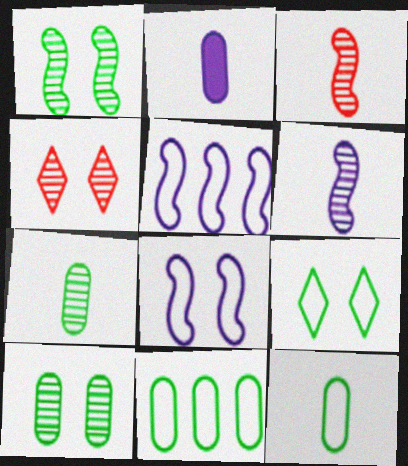[]